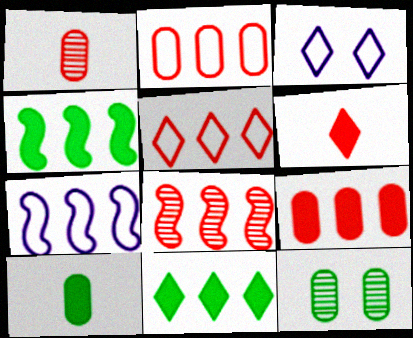[[1, 3, 4], 
[3, 8, 10], 
[4, 7, 8], 
[5, 8, 9], 
[6, 7, 12]]